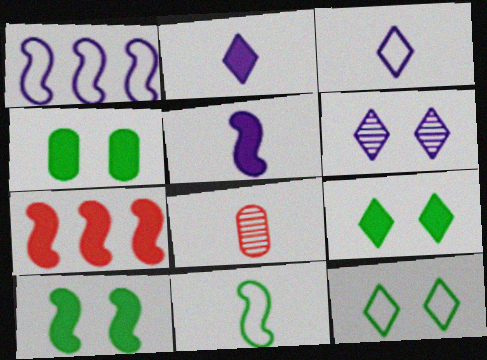[[1, 8, 9], 
[2, 4, 7], 
[2, 8, 11], 
[4, 9, 10], 
[5, 7, 10]]